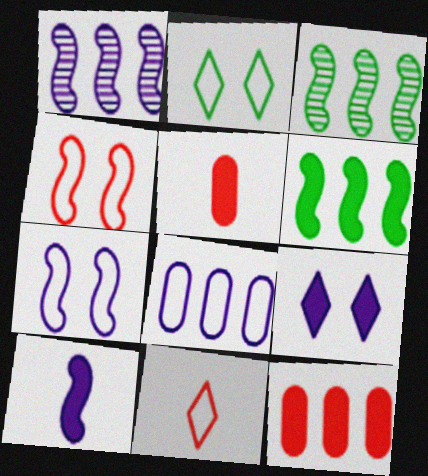[[1, 2, 5], 
[1, 7, 10], 
[3, 4, 10], 
[5, 6, 9]]